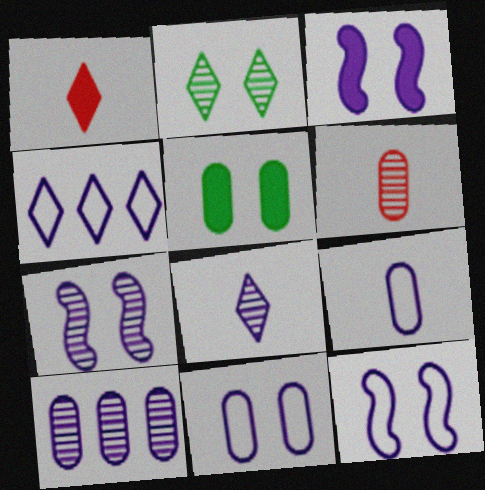[[1, 2, 4], 
[3, 7, 12], 
[4, 9, 12], 
[7, 8, 10]]